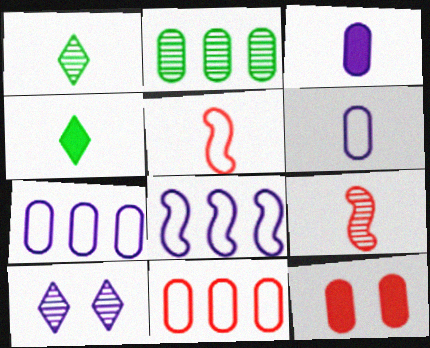[[1, 3, 5], 
[1, 8, 12], 
[2, 6, 12], 
[2, 9, 10], 
[3, 8, 10], 
[4, 6, 9]]